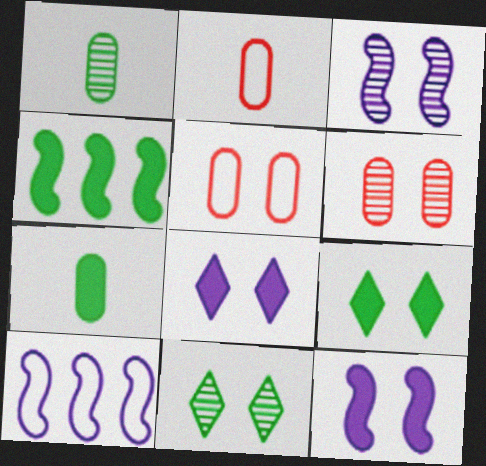[[3, 5, 9], 
[3, 6, 11], 
[4, 7, 9], 
[5, 11, 12]]